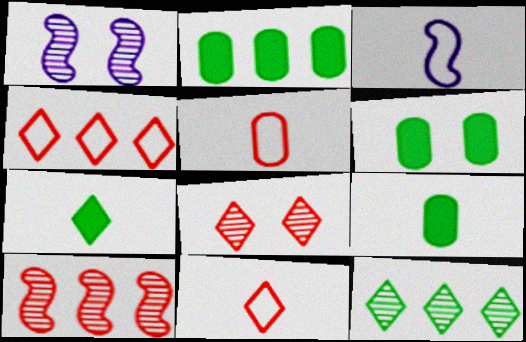[[1, 2, 11], 
[1, 4, 9], 
[2, 3, 8], 
[2, 6, 9]]